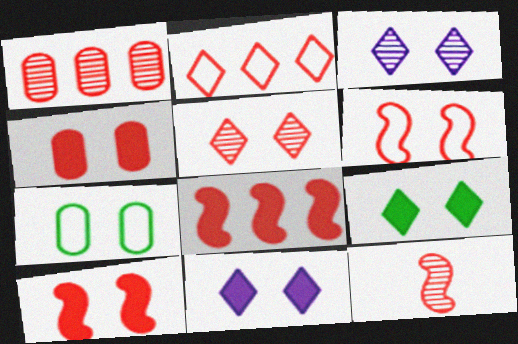[[1, 2, 8], 
[1, 5, 12], 
[2, 4, 12], 
[3, 7, 10], 
[4, 5, 6], 
[6, 8, 12]]